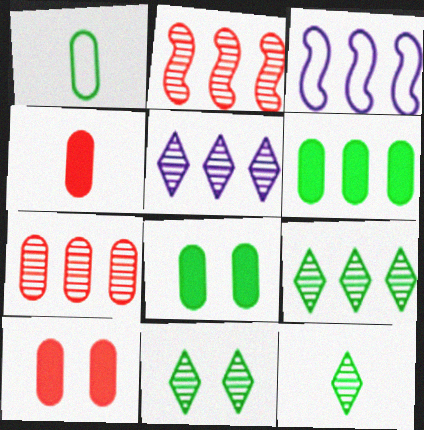[[3, 4, 11], 
[3, 10, 12], 
[9, 11, 12]]